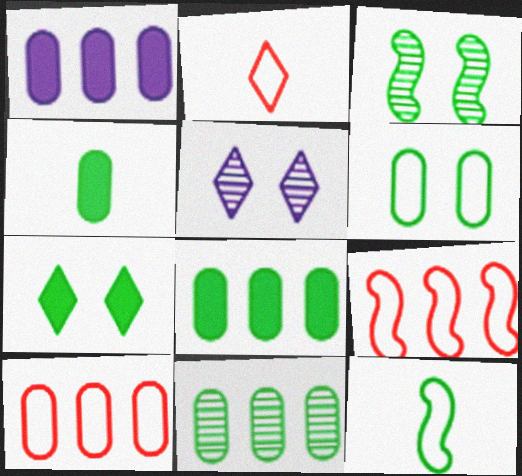[[1, 2, 3], 
[1, 10, 11], 
[3, 6, 7], 
[4, 5, 9], 
[4, 6, 11], 
[7, 11, 12]]